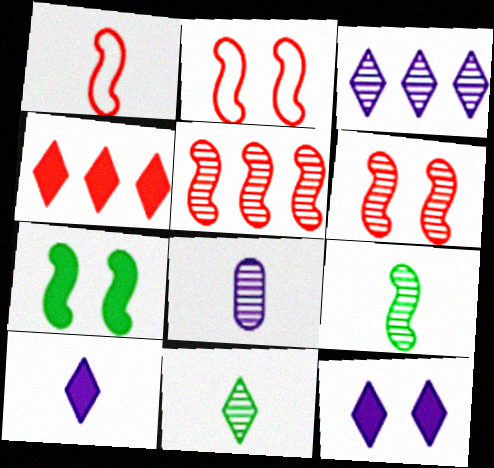[]